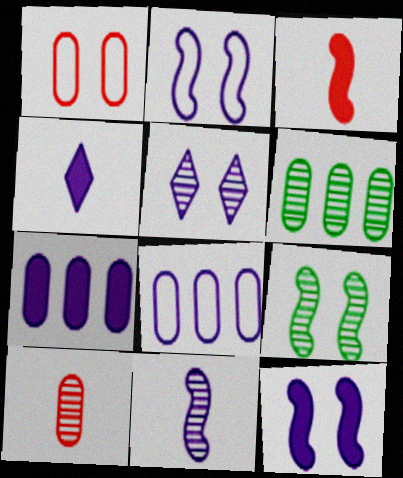[[4, 7, 12]]